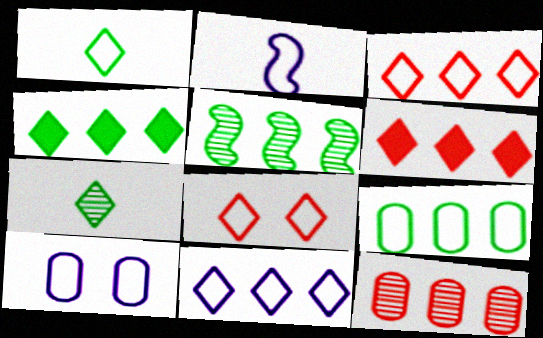[[1, 8, 11], 
[2, 8, 9], 
[2, 10, 11], 
[4, 5, 9]]